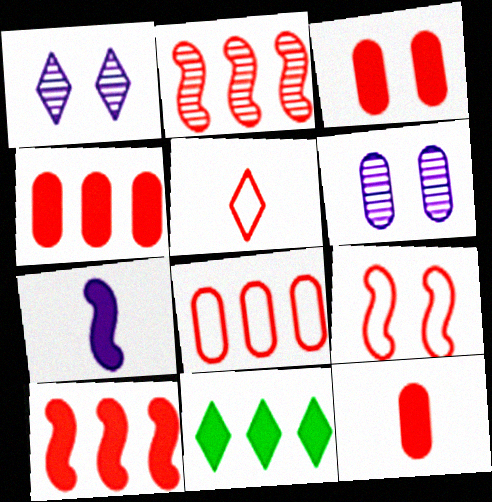[[1, 5, 11], 
[2, 3, 5], 
[3, 4, 12], 
[3, 7, 11], 
[5, 8, 9]]